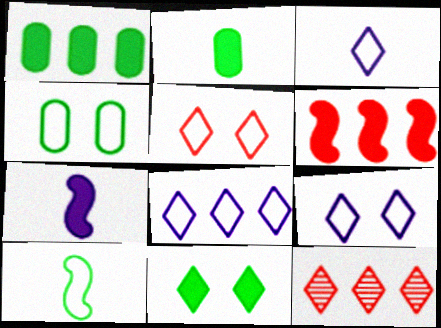[[3, 8, 9], 
[3, 11, 12], 
[4, 7, 12]]